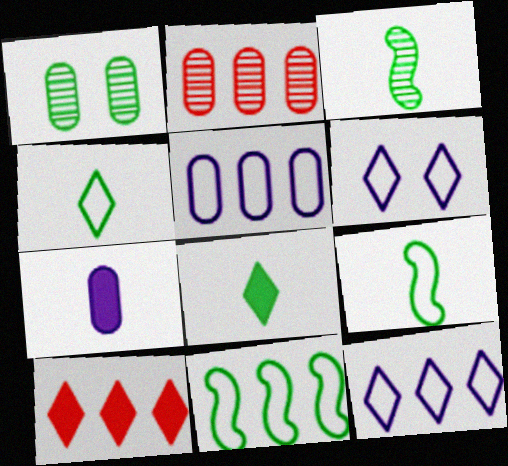[[1, 8, 11]]